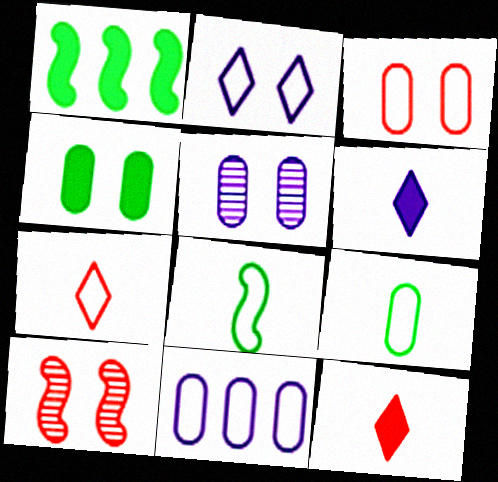[[1, 5, 7], 
[2, 4, 10], 
[3, 4, 5], 
[3, 9, 11]]